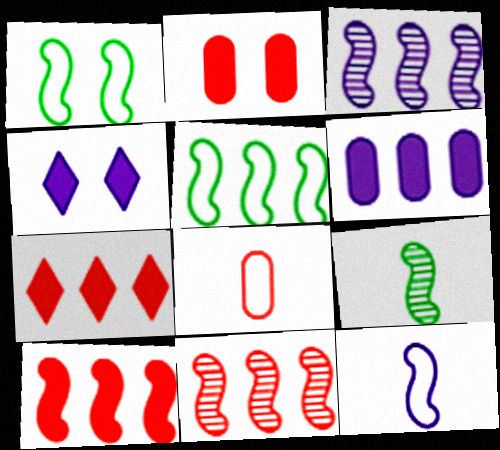[[3, 5, 10]]